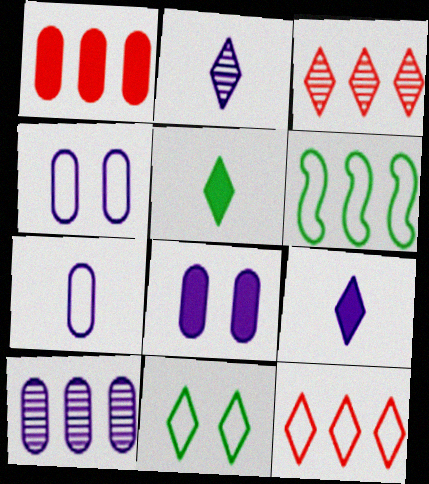[[3, 9, 11], 
[7, 8, 10]]